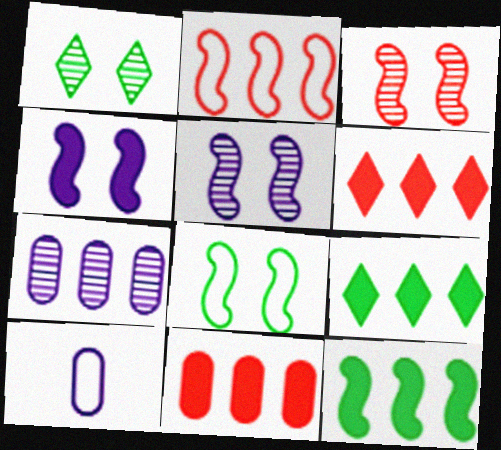[[2, 7, 9], 
[3, 4, 8], 
[3, 9, 10]]